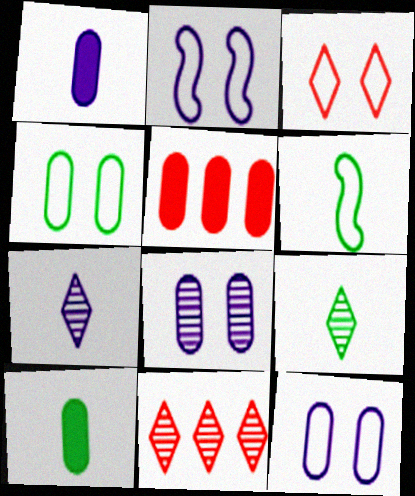[[2, 3, 4], 
[2, 5, 9], 
[2, 10, 11], 
[6, 9, 10]]